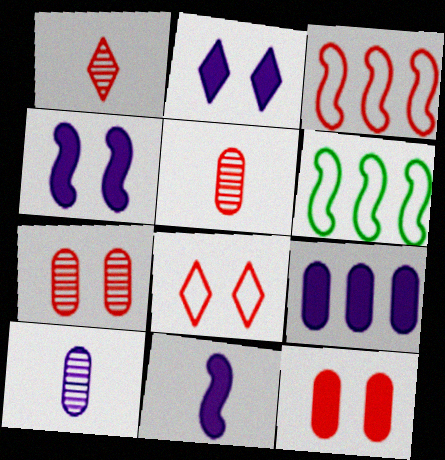[[1, 3, 12], 
[2, 5, 6], 
[2, 9, 11]]